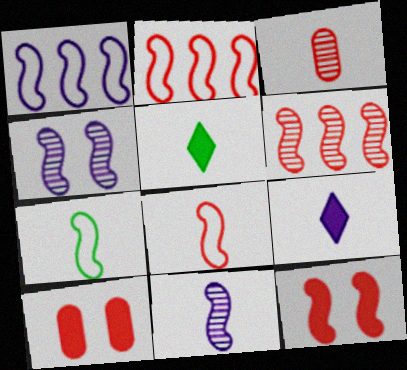[[3, 7, 9], 
[6, 8, 12]]